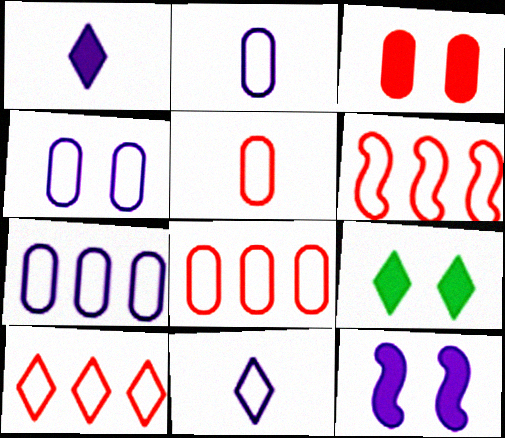[[2, 4, 7], 
[3, 9, 12], 
[6, 8, 10]]